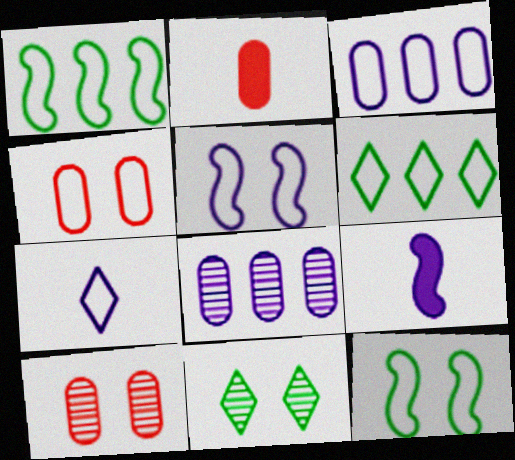[[1, 4, 7], 
[3, 5, 7], 
[6, 9, 10]]